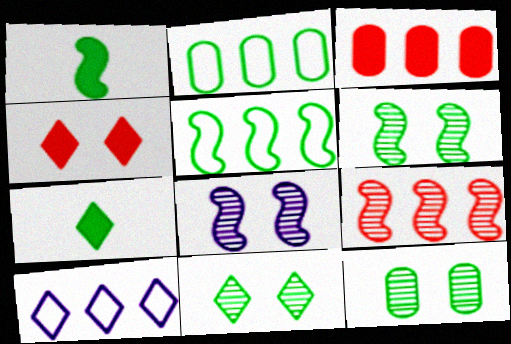[[1, 2, 11], 
[1, 5, 6], 
[2, 6, 7], 
[5, 7, 12], 
[6, 11, 12]]